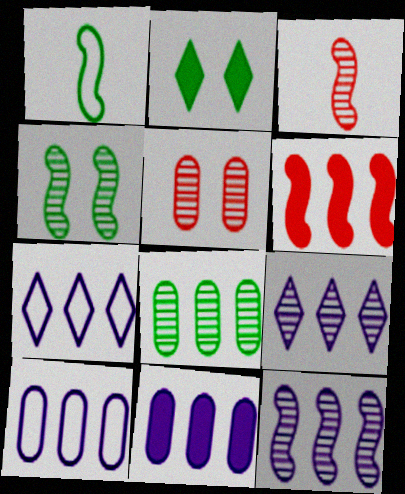[[1, 2, 8], 
[2, 3, 10], 
[3, 4, 12], 
[6, 7, 8], 
[7, 11, 12]]